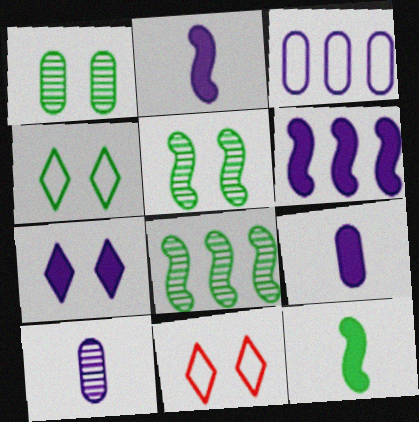[[6, 7, 9], 
[8, 9, 11]]